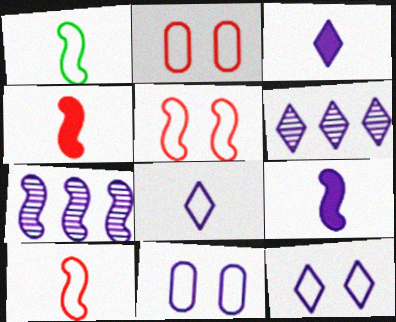[[3, 6, 12], 
[3, 7, 11], 
[6, 9, 11]]